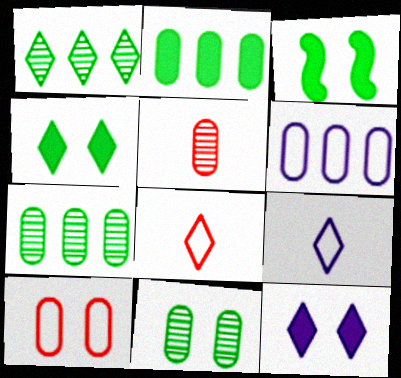[[1, 8, 12]]